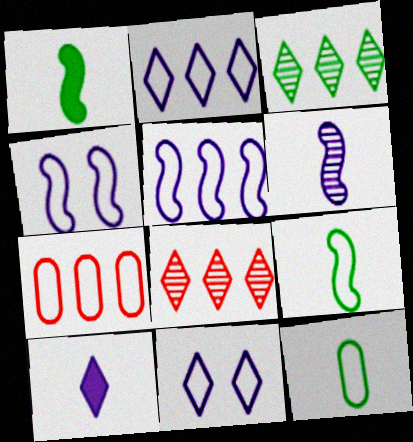[[7, 9, 11]]